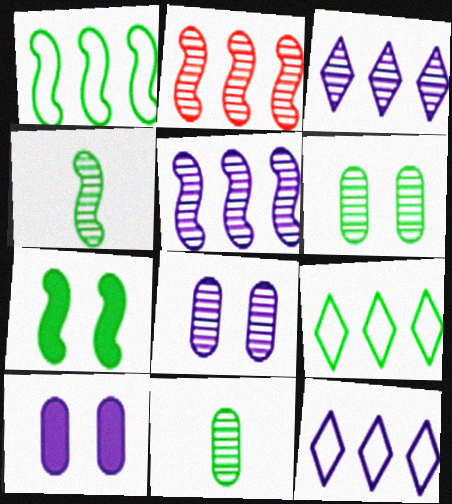[[1, 4, 7], 
[7, 9, 11]]